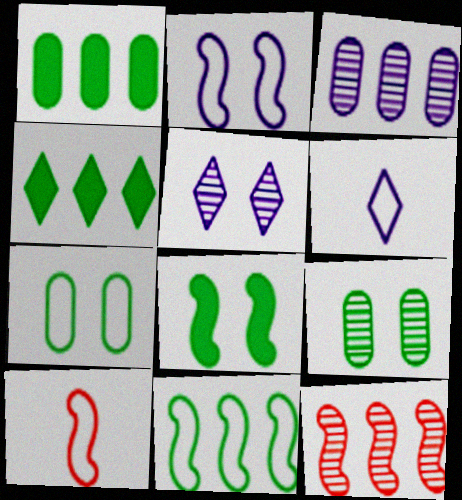[[1, 5, 10], 
[2, 10, 11]]